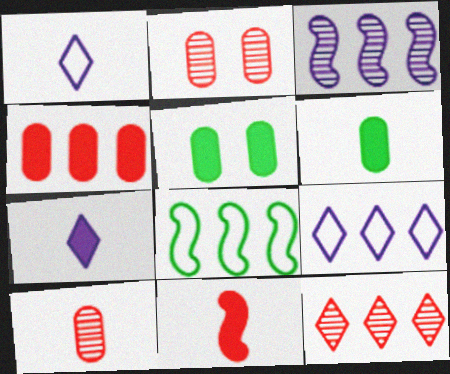[[2, 7, 8], 
[6, 7, 11]]